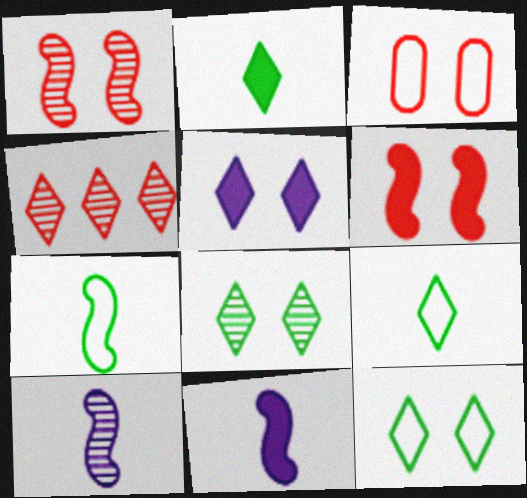[[4, 5, 9]]